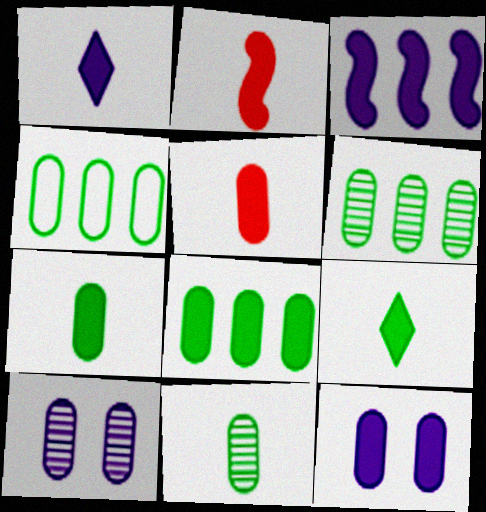[[1, 2, 7], 
[1, 3, 12], 
[4, 5, 10], 
[4, 6, 8], 
[5, 8, 12]]